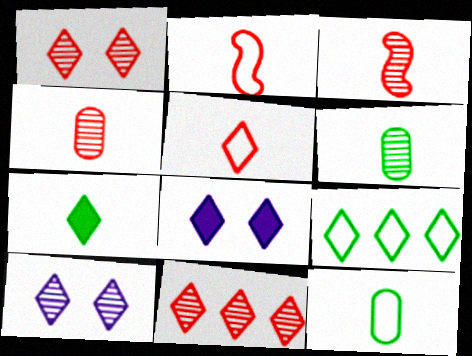[]